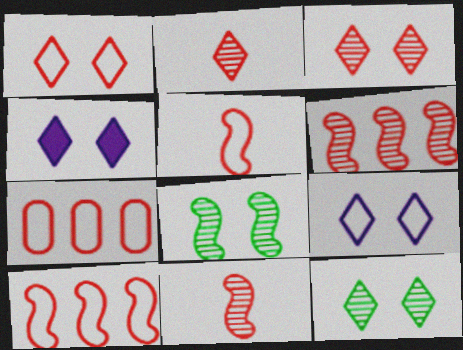[[1, 4, 12], 
[1, 5, 7]]